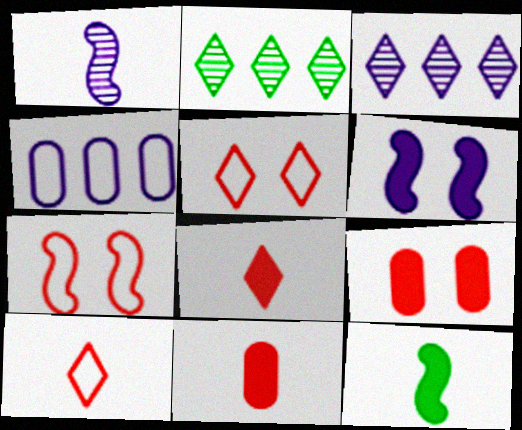[]